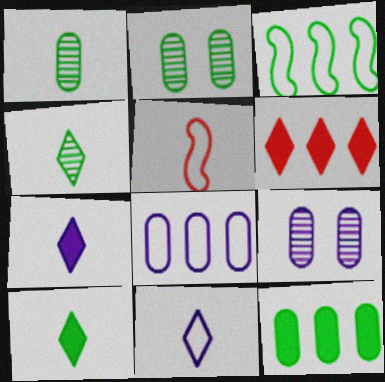[[1, 5, 7], 
[2, 3, 10]]